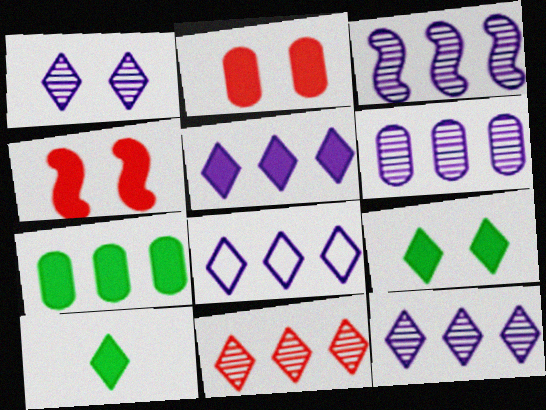[[3, 6, 12], 
[5, 8, 12]]